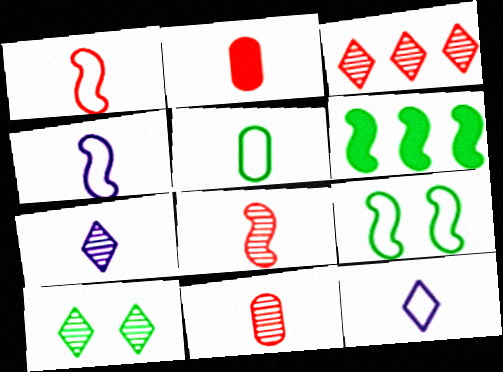[[1, 5, 12], 
[3, 7, 10], 
[5, 6, 10]]